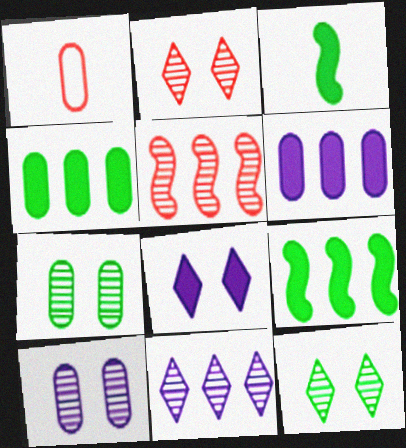[[1, 4, 10], 
[1, 6, 7]]